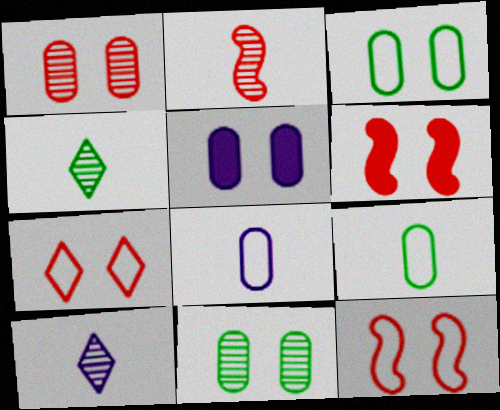[[1, 3, 5], 
[1, 6, 7]]